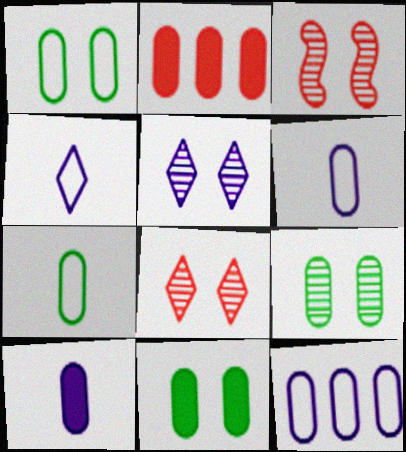[[1, 9, 11], 
[2, 6, 9], 
[2, 10, 11], 
[3, 5, 9]]